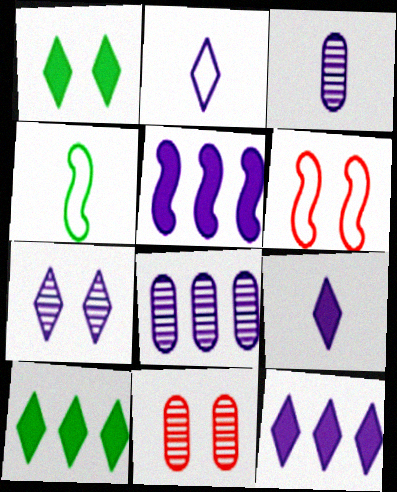[[2, 7, 12], 
[3, 6, 10], 
[4, 11, 12]]